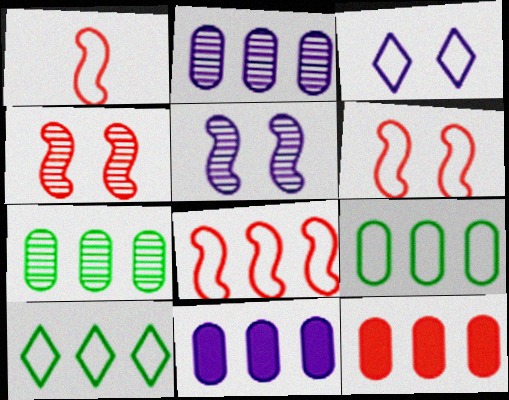[[1, 3, 9], 
[1, 6, 8], 
[2, 9, 12]]